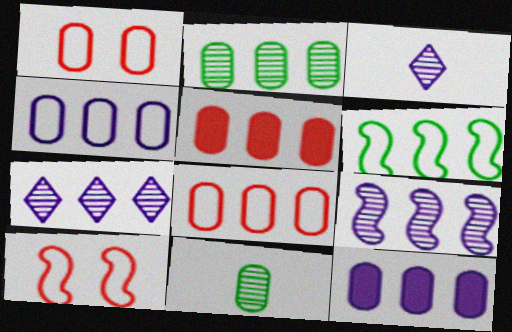[[1, 11, 12], 
[2, 4, 5], 
[2, 8, 12], 
[5, 6, 7]]